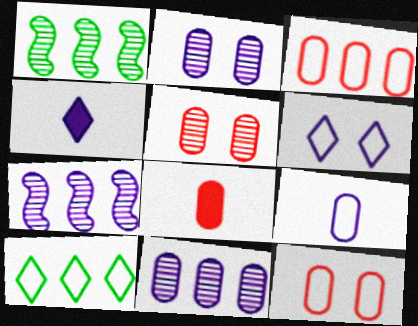[[1, 4, 12], 
[1, 6, 8], 
[3, 5, 8]]